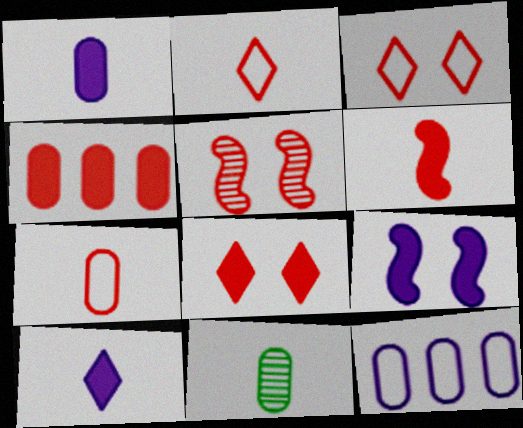[[1, 7, 11], 
[2, 4, 5], 
[4, 6, 8]]